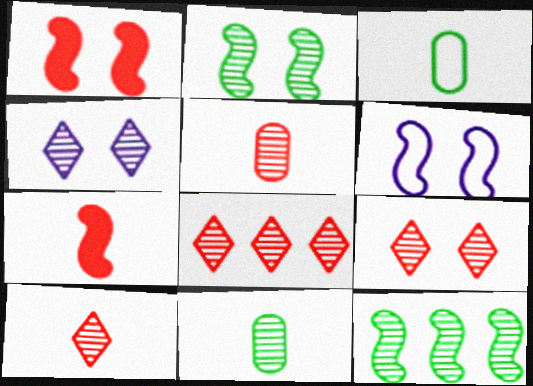[[1, 2, 6], 
[4, 5, 12], 
[6, 7, 12], 
[8, 9, 10]]